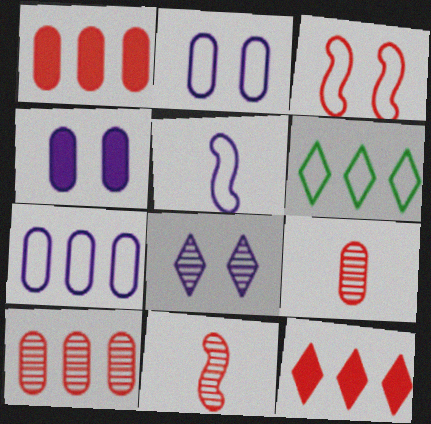[[3, 9, 12], 
[4, 6, 11]]